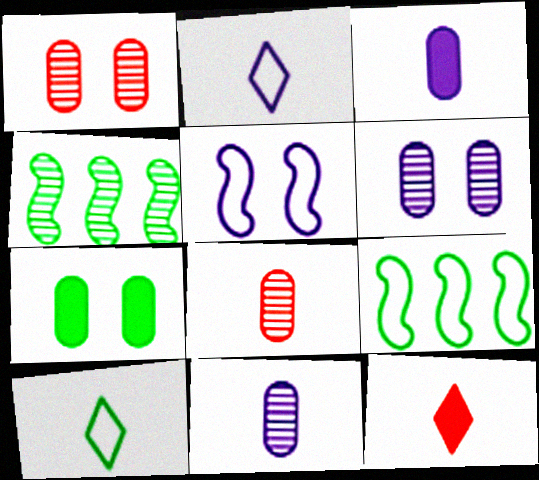[[4, 7, 10], 
[6, 9, 12]]